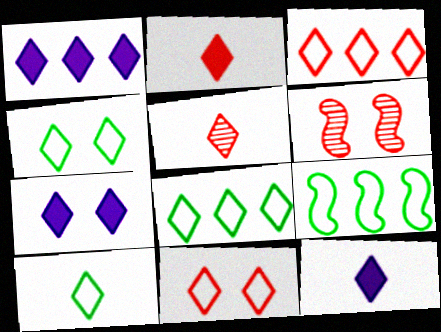[[1, 4, 5], 
[1, 7, 12], 
[4, 8, 10], 
[5, 7, 8], 
[5, 10, 12]]